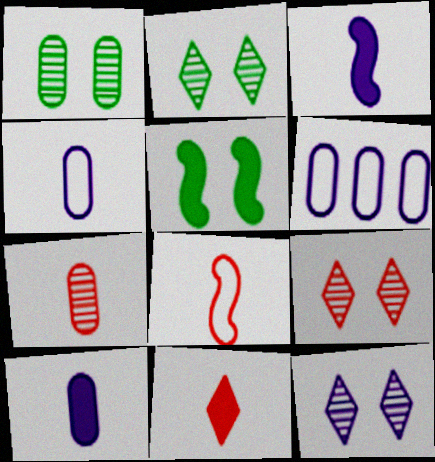[[2, 9, 12], 
[3, 6, 12], 
[7, 8, 11]]